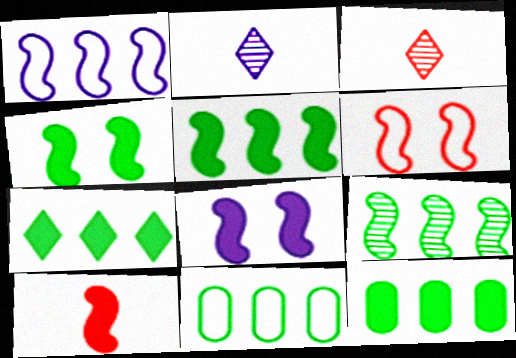[[2, 6, 12], 
[3, 8, 11], 
[5, 7, 12], 
[5, 8, 10], 
[7, 9, 11]]